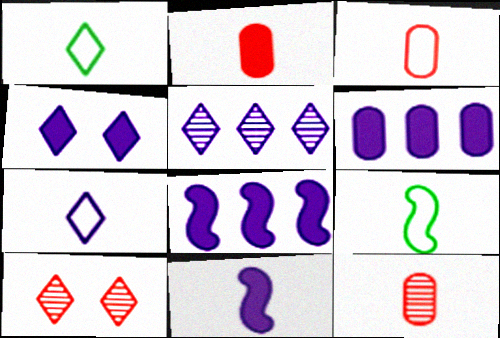[[1, 11, 12], 
[2, 3, 12], 
[3, 7, 9], 
[4, 5, 7], 
[4, 6, 11], 
[6, 9, 10]]